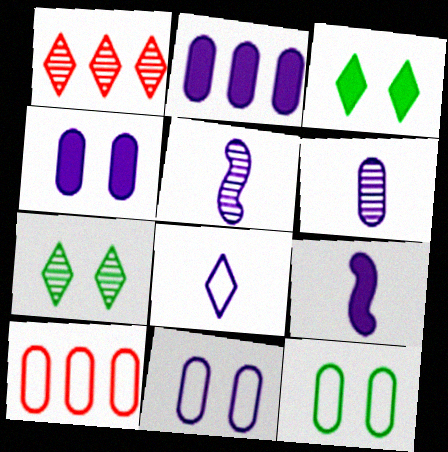[[1, 3, 8], 
[1, 9, 12], 
[2, 6, 11], 
[3, 5, 10], 
[6, 8, 9], 
[7, 9, 10]]